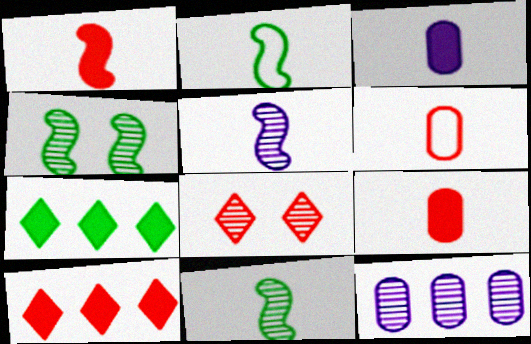[[1, 2, 5], 
[8, 11, 12]]